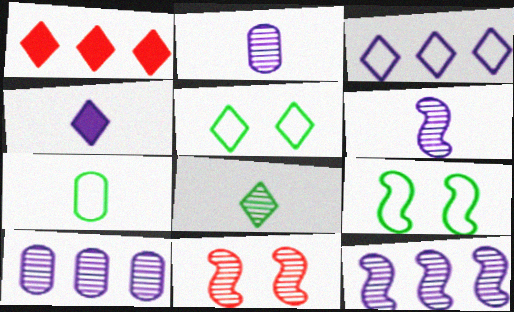[[1, 2, 9], 
[8, 10, 11]]